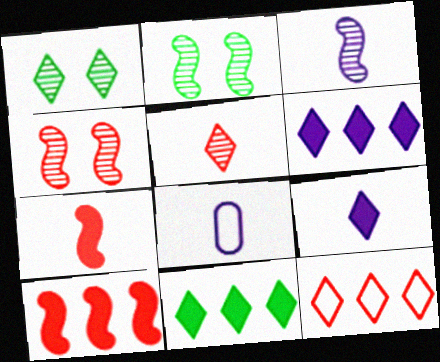[[1, 8, 10], 
[1, 9, 12], 
[3, 8, 9], 
[4, 8, 11]]